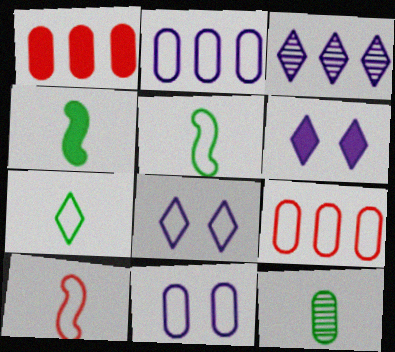[[1, 4, 6], 
[1, 11, 12], 
[4, 7, 12], 
[5, 8, 9]]